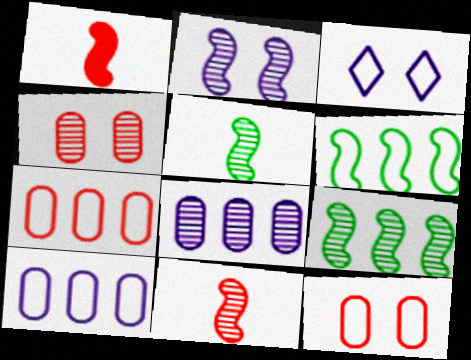[[1, 2, 6], 
[2, 9, 11]]